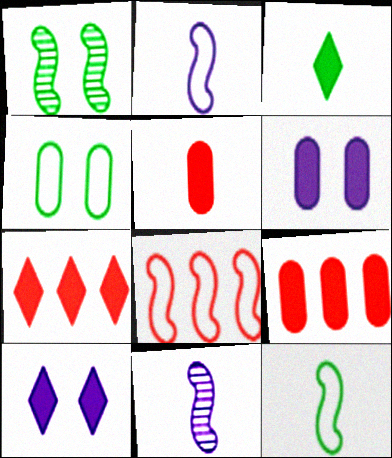[[3, 7, 10], 
[4, 7, 11]]